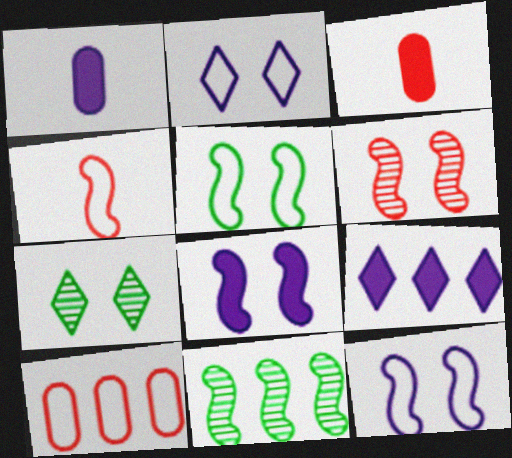[[1, 8, 9], 
[2, 3, 11], 
[4, 8, 11], 
[5, 6, 8], 
[9, 10, 11]]